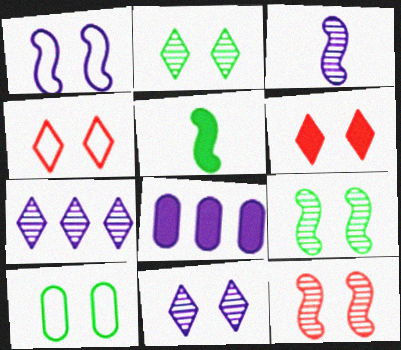[[1, 4, 10], 
[5, 6, 8]]